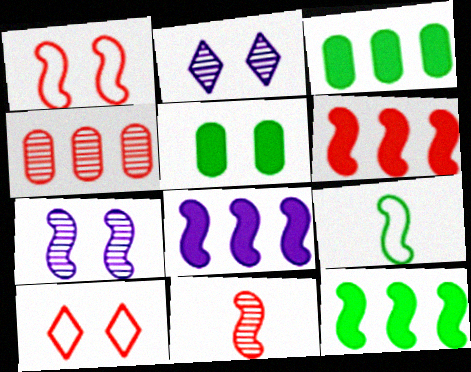[[1, 2, 5], 
[1, 6, 11], 
[5, 7, 10], 
[6, 7, 9], 
[6, 8, 12]]